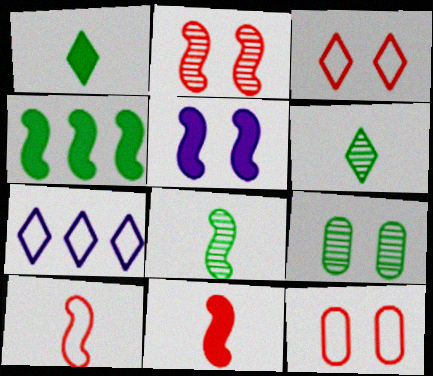[[3, 5, 9], 
[4, 5, 11], 
[7, 9, 11]]